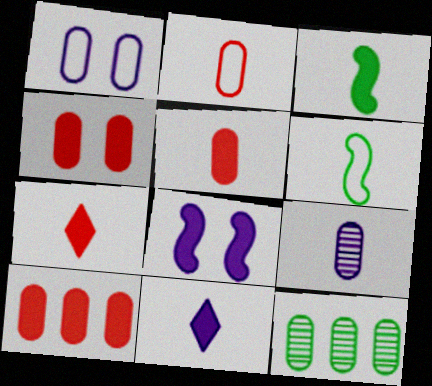[[1, 5, 12], 
[3, 5, 11], 
[4, 5, 10], 
[6, 7, 9]]